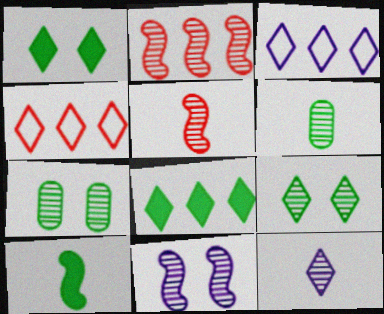[[1, 4, 12], 
[2, 7, 12], 
[5, 6, 12]]